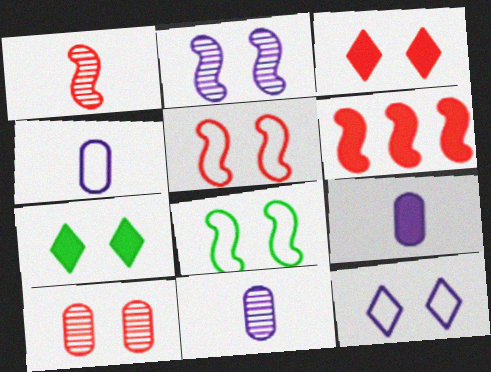[[1, 5, 6], 
[3, 5, 10], 
[4, 9, 11], 
[6, 7, 9]]